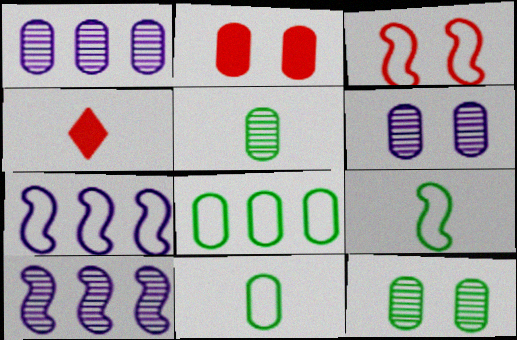[[1, 2, 11], 
[3, 7, 9], 
[4, 7, 12]]